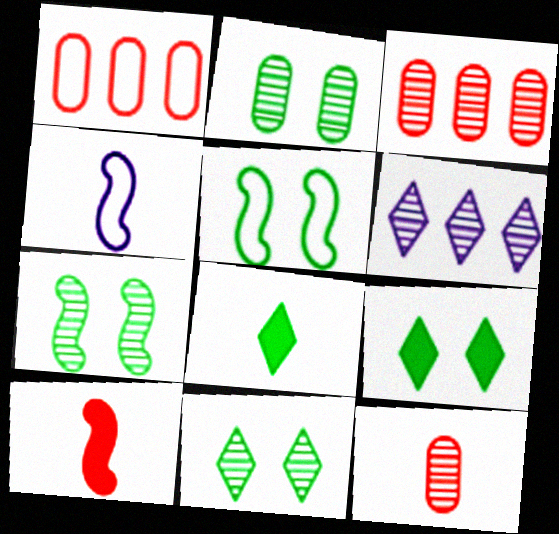[[2, 5, 9], 
[2, 7, 11], 
[3, 4, 9], 
[4, 8, 12], 
[6, 7, 12]]